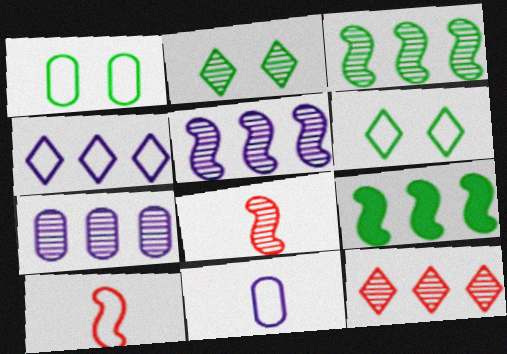[[1, 4, 10], 
[2, 7, 8], 
[3, 7, 12]]